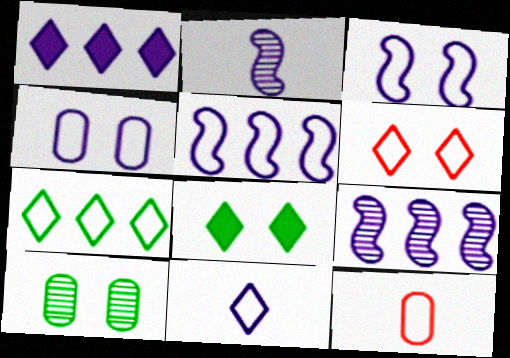[[1, 2, 4], 
[3, 7, 12], 
[4, 5, 11], 
[6, 7, 11], 
[8, 9, 12]]